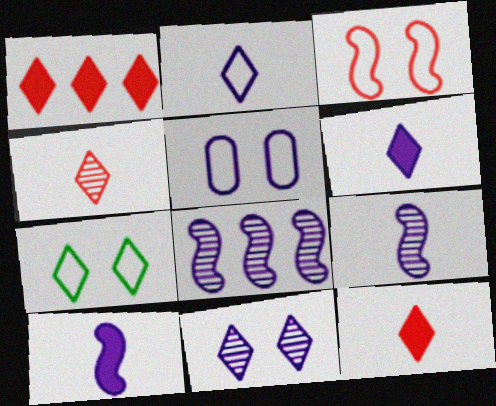[[3, 5, 7], 
[5, 6, 8]]